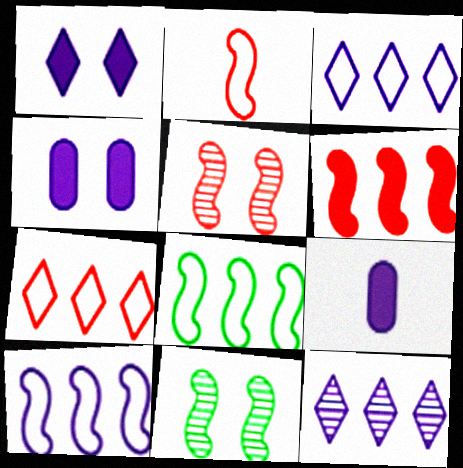[[2, 5, 6], 
[7, 9, 11]]